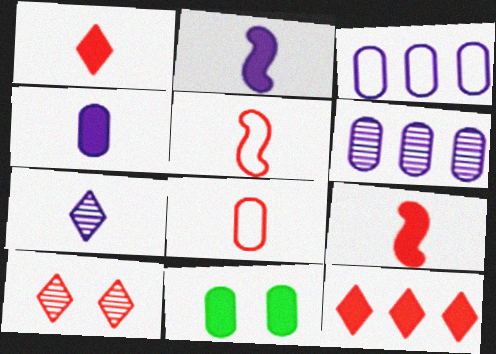[[2, 11, 12], 
[6, 8, 11]]